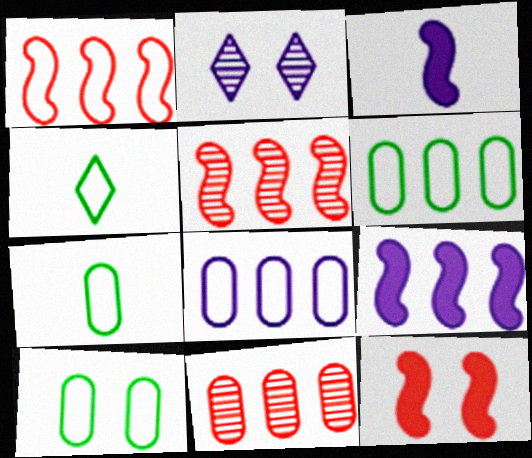[[2, 3, 8], 
[2, 10, 12], 
[6, 7, 10]]